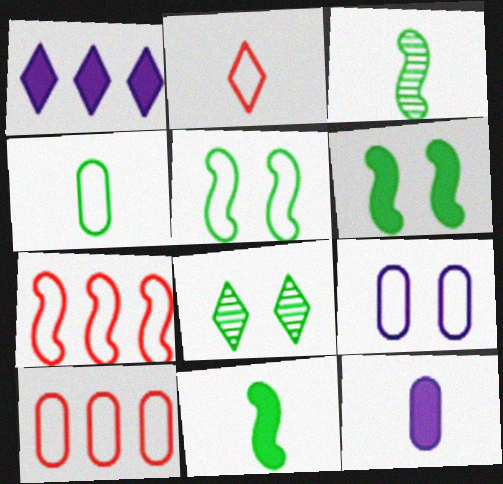[[1, 2, 8], 
[2, 3, 12], 
[4, 9, 10], 
[7, 8, 12]]